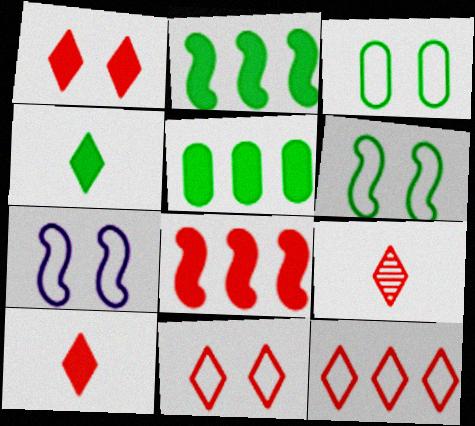[[1, 9, 12], 
[3, 7, 11], 
[5, 7, 9]]